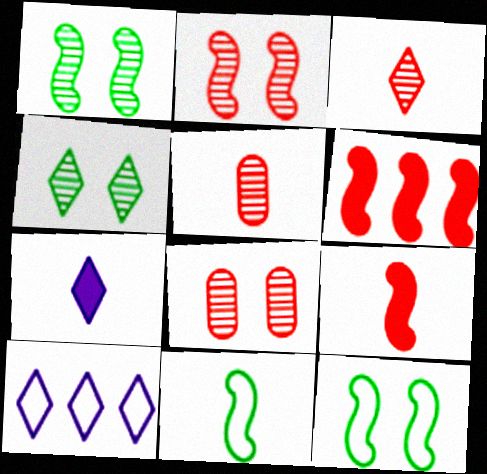[[5, 7, 11]]